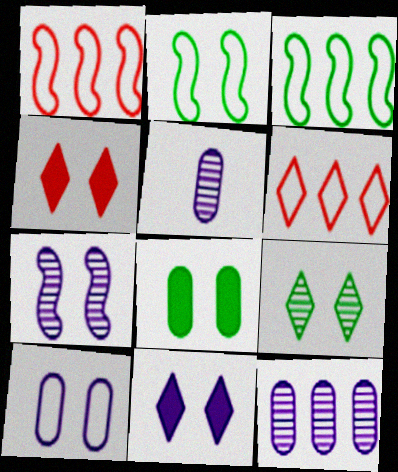[[2, 8, 9], 
[3, 4, 5], 
[7, 10, 11]]